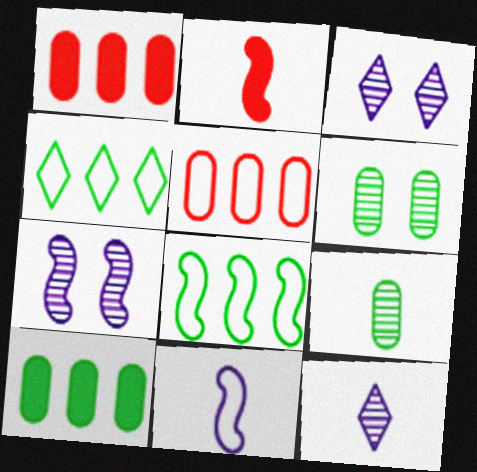[[2, 7, 8]]